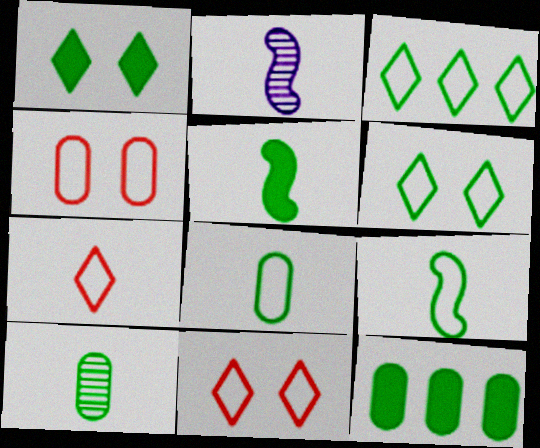[[1, 5, 12], 
[2, 11, 12]]